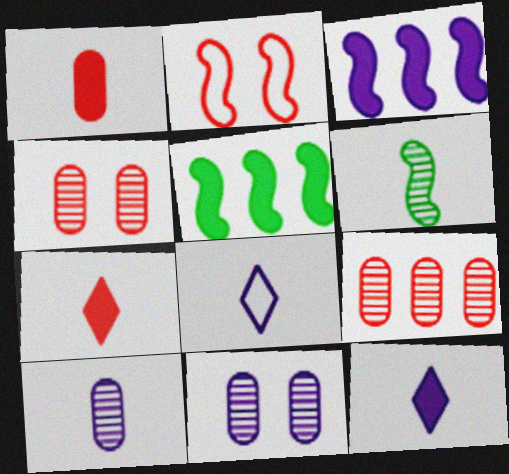[[1, 6, 8], 
[2, 3, 6], 
[2, 7, 9], 
[3, 8, 11], 
[4, 5, 8]]